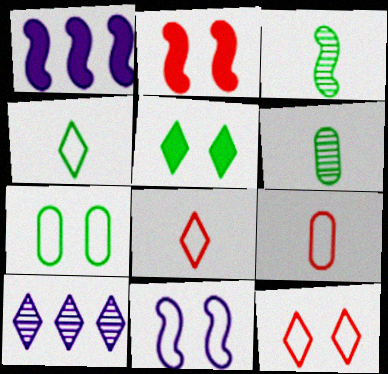[[1, 6, 12], 
[5, 8, 10], 
[7, 11, 12]]